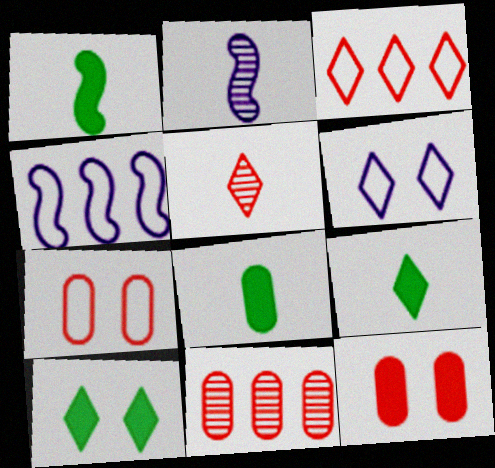[[1, 6, 11], 
[1, 8, 9]]